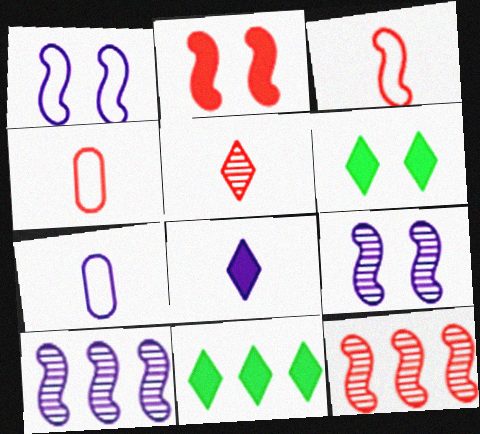[[2, 3, 12], 
[4, 6, 10], 
[4, 9, 11], 
[6, 7, 12]]